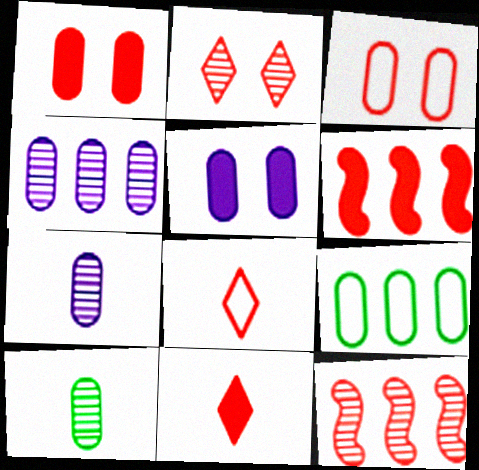[[1, 6, 11], 
[1, 7, 9], 
[1, 8, 12], 
[3, 11, 12]]